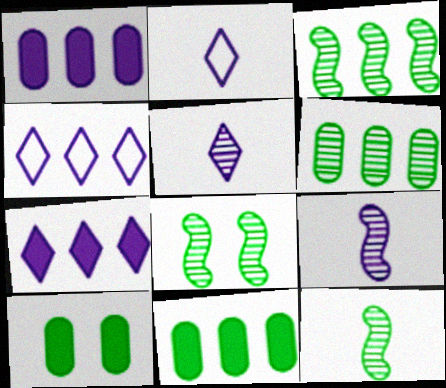[[3, 8, 12]]